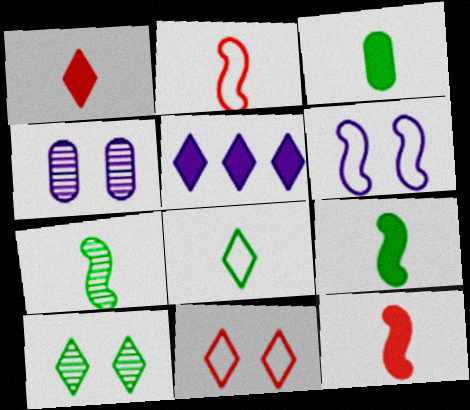[[3, 7, 8]]